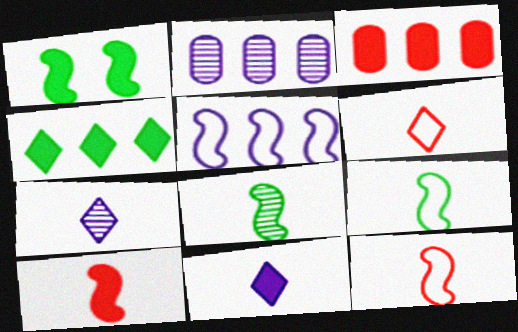[[1, 2, 6], 
[1, 3, 11]]